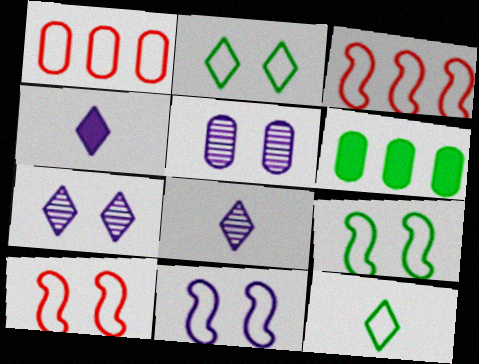[[1, 11, 12], 
[6, 8, 10], 
[9, 10, 11]]